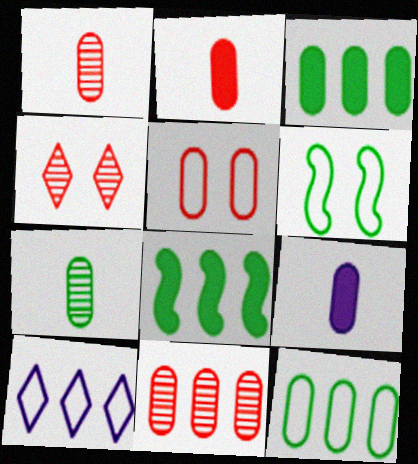[[2, 5, 11], 
[8, 10, 11]]